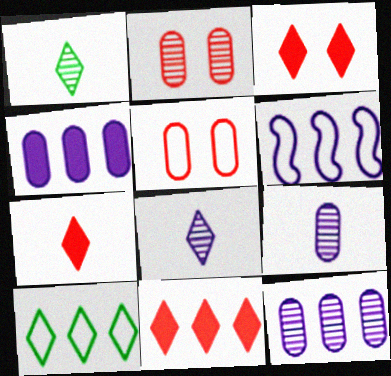[[3, 7, 11], 
[3, 8, 10]]